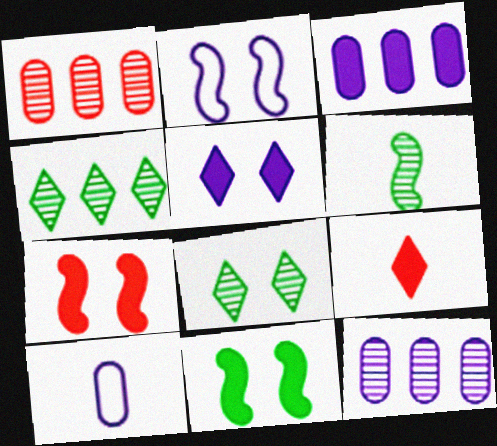[[3, 9, 11], 
[4, 7, 10], 
[6, 9, 10]]